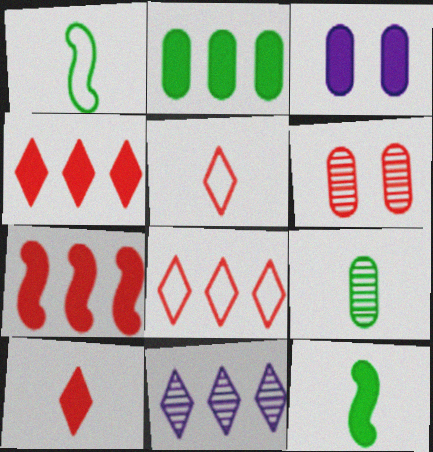[[3, 4, 12], 
[5, 6, 7]]